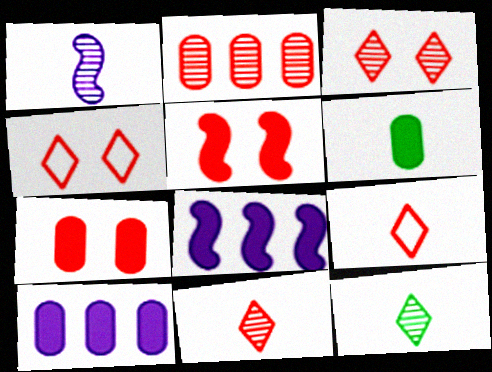[[1, 6, 9], 
[2, 5, 9], 
[6, 7, 10]]